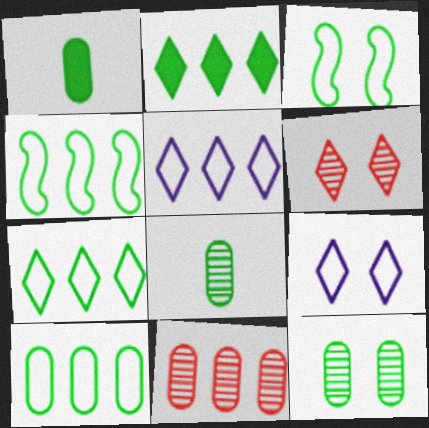[[1, 10, 12], 
[2, 3, 8], 
[4, 7, 10]]